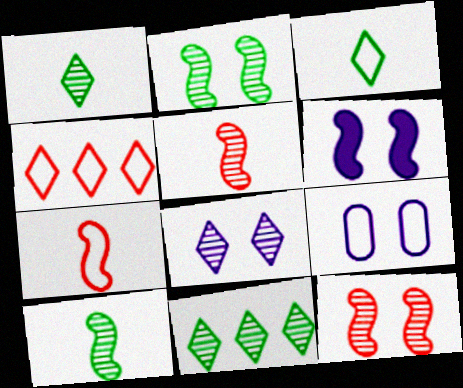[[6, 8, 9]]